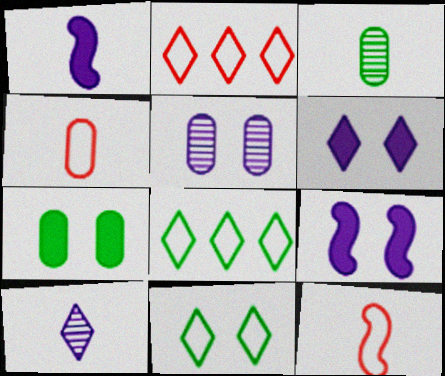[[2, 3, 9]]